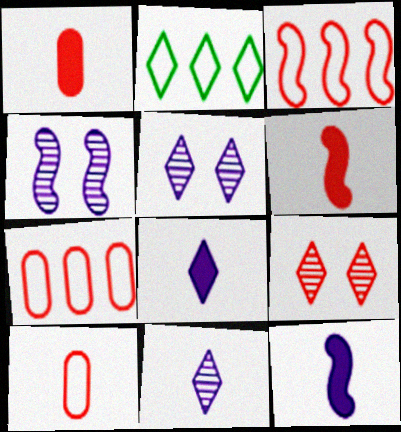[[1, 2, 4], 
[1, 3, 9], 
[2, 8, 9], 
[6, 7, 9]]